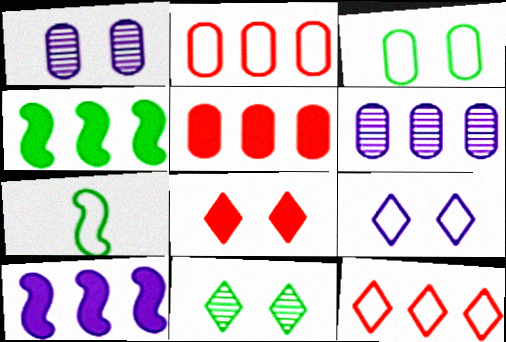[[2, 7, 9], 
[4, 6, 12], 
[6, 7, 8], 
[8, 9, 11]]